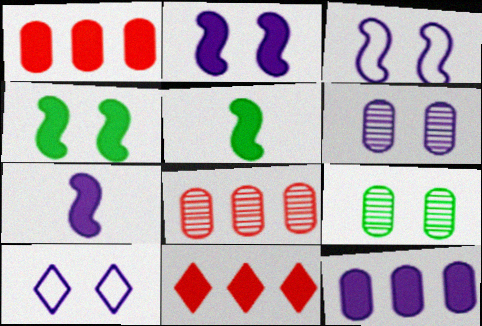[[2, 6, 10], 
[5, 8, 10]]